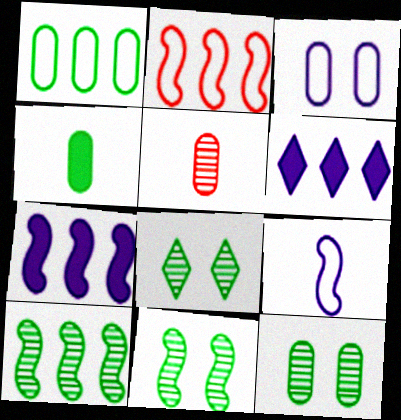[[1, 4, 12], 
[2, 7, 10], 
[8, 11, 12]]